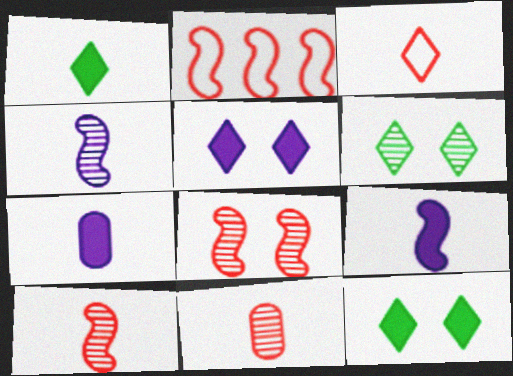[[2, 6, 7]]